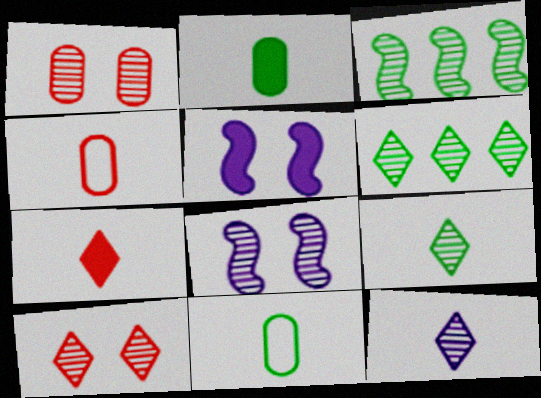[[1, 3, 12], 
[4, 5, 6], 
[6, 10, 12]]